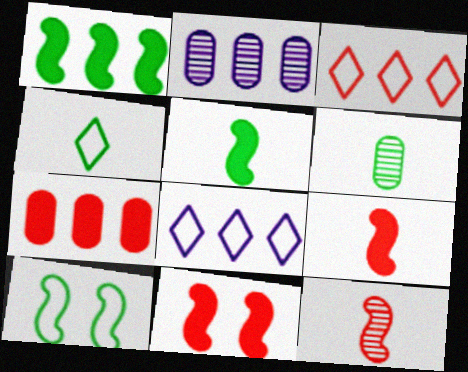[[1, 2, 3], 
[2, 4, 11], 
[4, 5, 6], 
[6, 8, 11]]